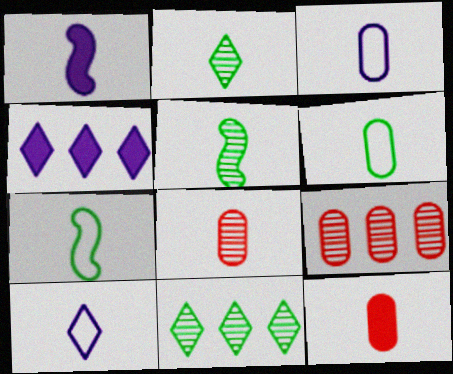[[5, 10, 12]]